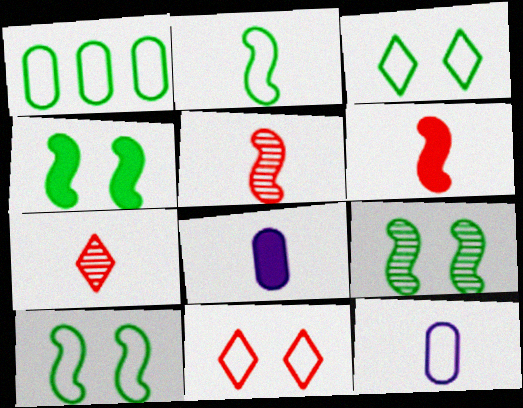[[1, 2, 3], 
[2, 7, 8], 
[4, 9, 10]]